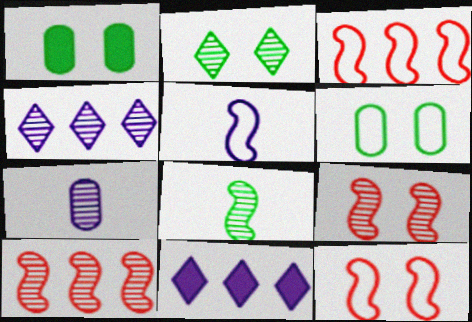[[2, 7, 10]]